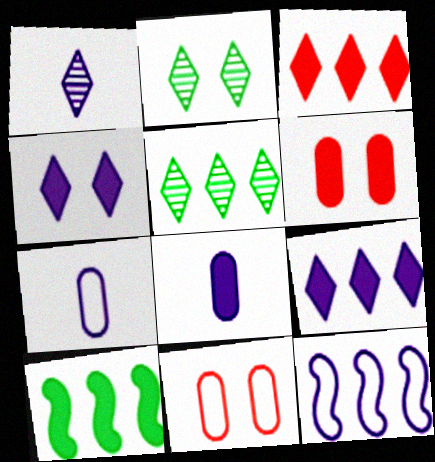[[1, 10, 11]]